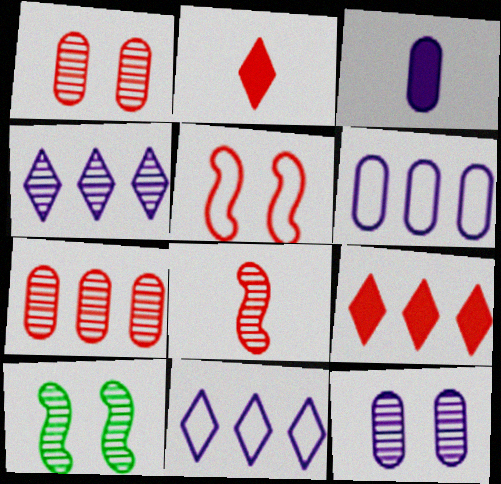[[2, 5, 7], 
[2, 6, 10], 
[3, 6, 12]]